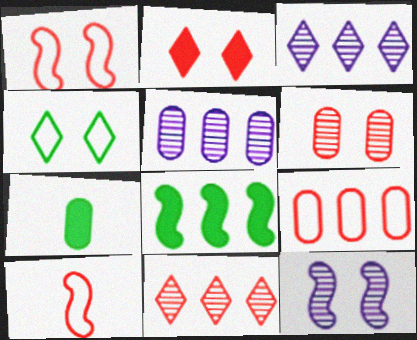[[1, 2, 6], 
[1, 3, 7], 
[3, 8, 9], 
[8, 10, 12]]